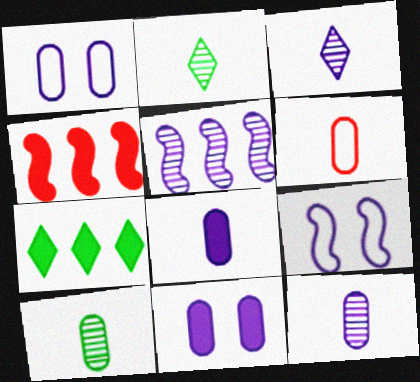[[1, 2, 4], 
[6, 8, 10]]